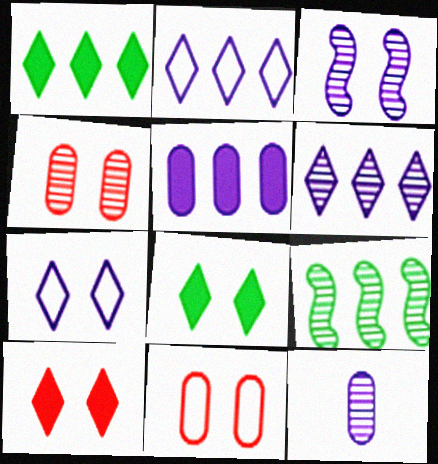[[3, 6, 12], 
[3, 8, 11]]